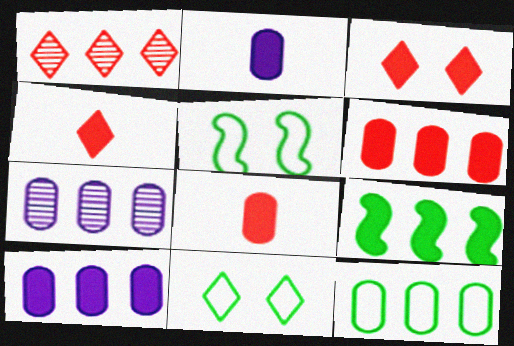[[1, 2, 5], 
[2, 3, 9], 
[4, 5, 7], 
[6, 7, 12]]